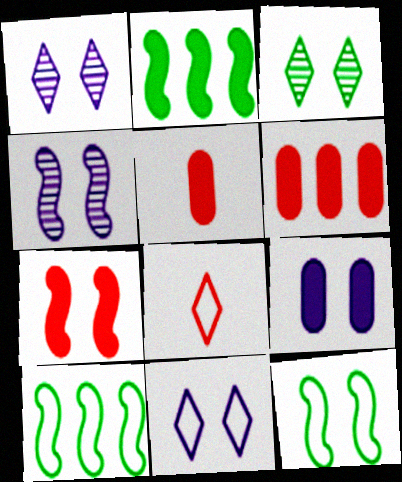[[1, 5, 10], 
[4, 7, 12], 
[4, 9, 11]]